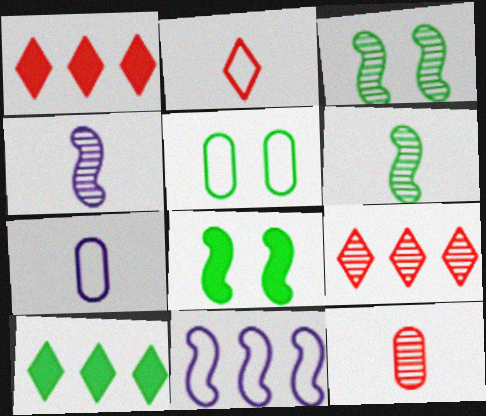[[1, 3, 7], 
[1, 4, 5], 
[2, 5, 11], 
[5, 6, 10], 
[7, 8, 9]]